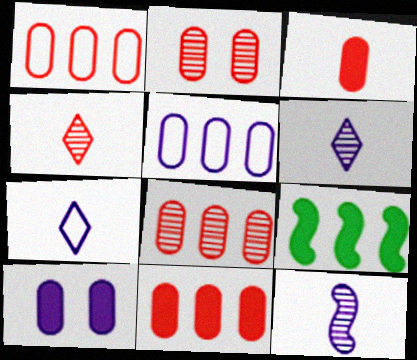[[1, 2, 3], 
[1, 8, 11], 
[2, 7, 9]]